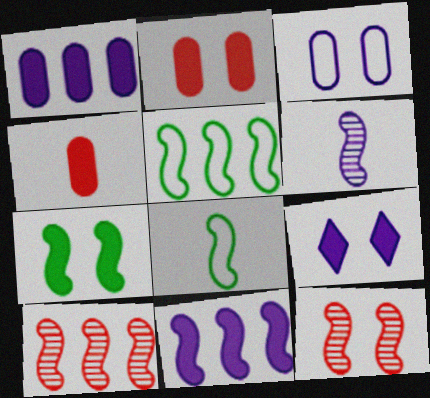[[2, 7, 9], 
[5, 10, 11], 
[8, 11, 12]]